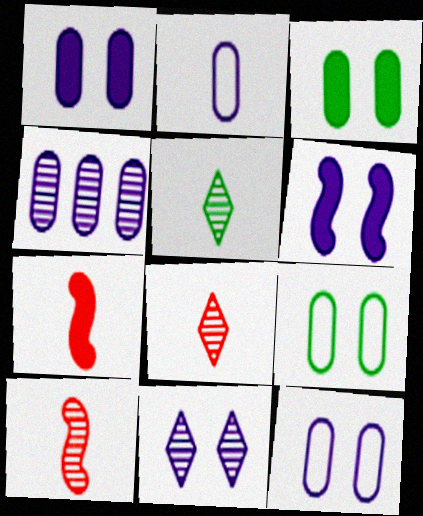[[1, 2, 4], 
[2, 5, 7], 
[6, 11, 12]]